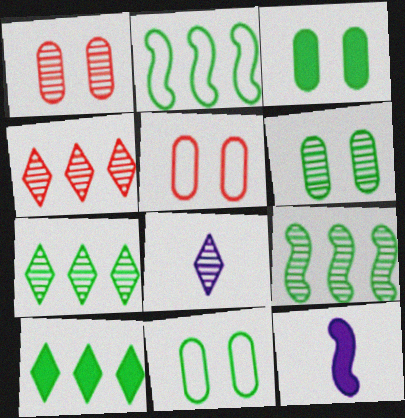[[1, 8, 9], 
[3, 6, 11], 
[4, 11, 12], 
[5, 7, 12]]